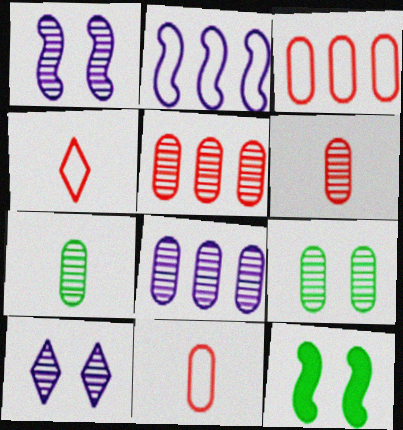[[4, 8, 12], 
[6, 8, 9]]